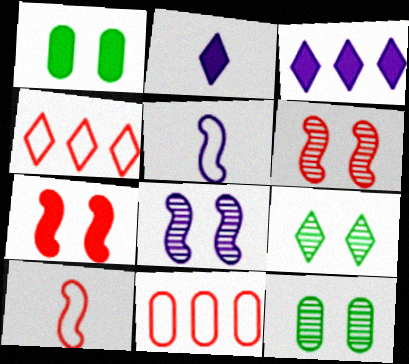[[2, 4, 9], 
[3, 10, 12]]